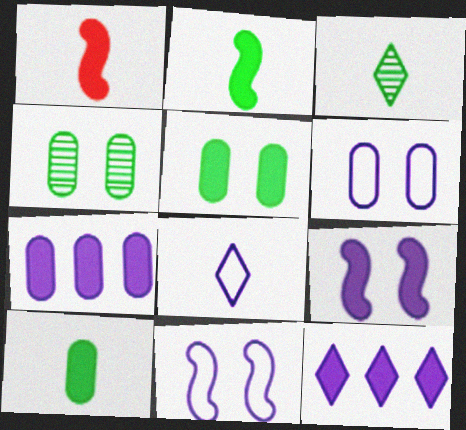[[1, 5, 12]]